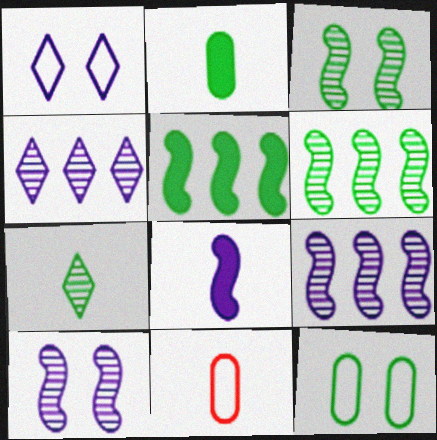[[5, 7, 12], 
[7, 8, 11]]